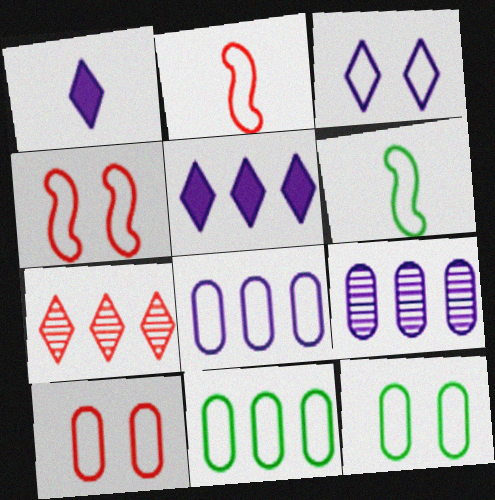[[2, 3, 11], 
[3, 4, 12]]